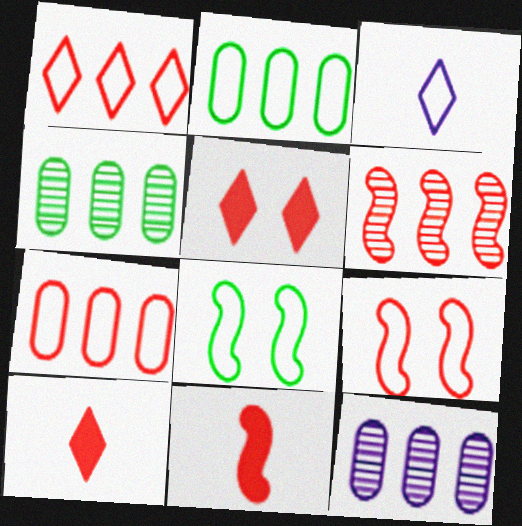[[2, 3, 9], 
[3, 7, 8], 
[6, 9, 11], 
[8, 10, 12]]